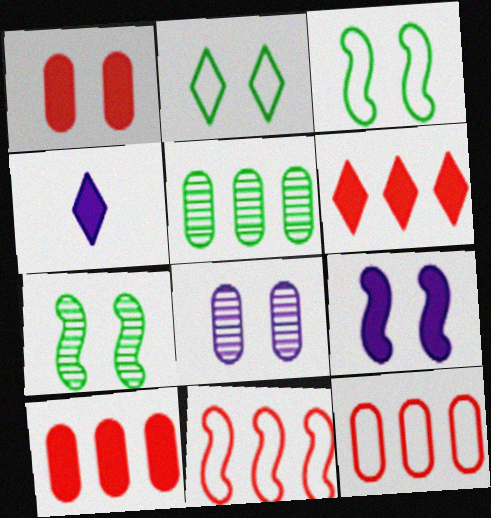[[4, 7, 12]]